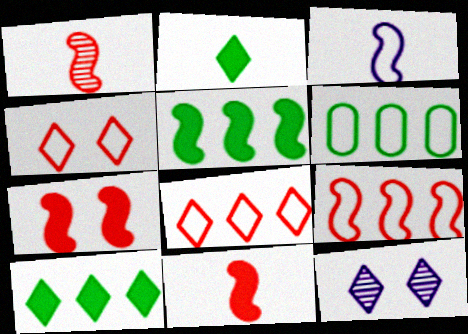[[1, 7, 9], 
[2, 8, 12], 
[3, 4, 6], 
[6, 11, 12]]